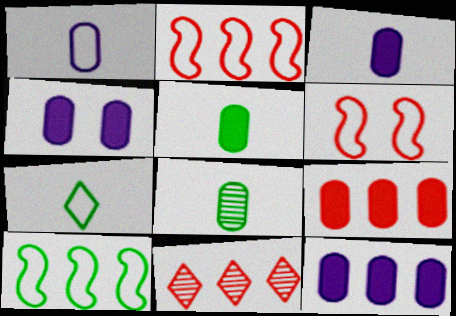[[2, 9, 11], 
[3, 4, 12], 
[4, 5, 9], 
[10, 11, 12]]